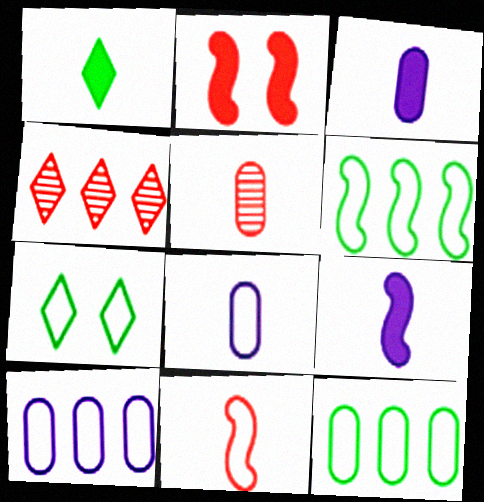[[7, 10, 11]]